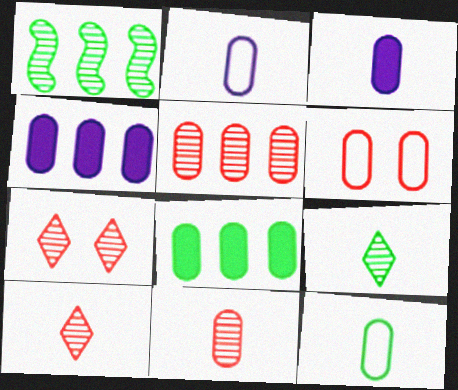[[3, 11, 12]]